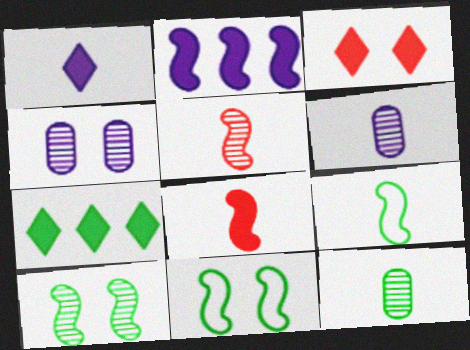[[1, 3, 7], 
[2, 5, 11], 
[3, 4, 11], 
[7, 11, 12]]